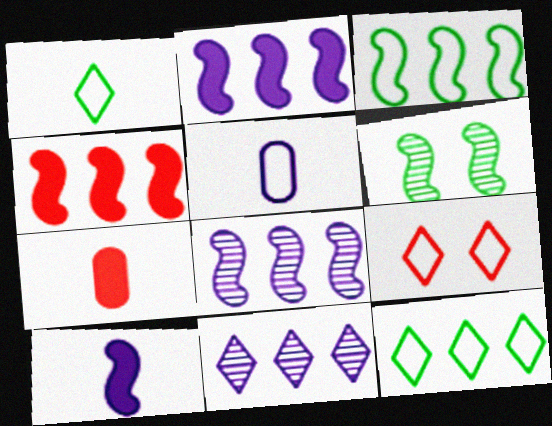[[3, 4, 8], 
[3, 5, 9]]